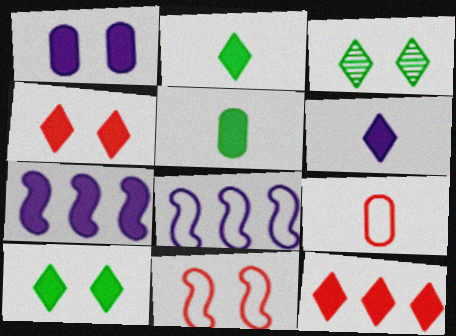[[1, 3, 11], 
[1, 6, 7], 
[3, 7, 9], 
[4, 5, 7], 
[6, 10, 12]]